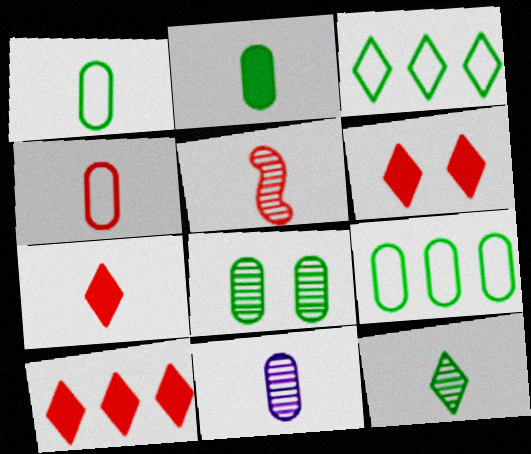[[2, 4, 11], 
[2, 8, 9], 
[4, 5, 7], 
[5, 11, 12], 
[6, 7, 10]]